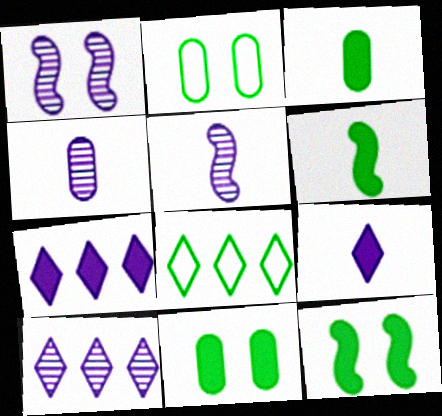[[1, 4, 10]]